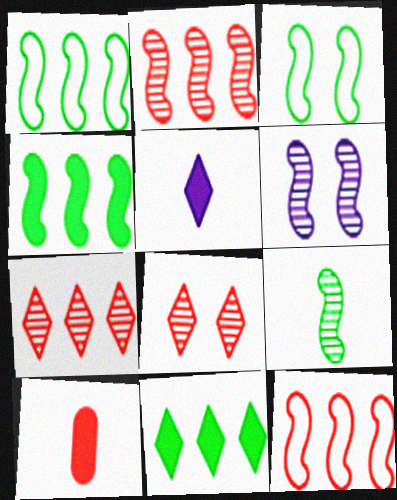[[2, 6, 9], 
[3, 4, 9], 
[8, 10, 12]]